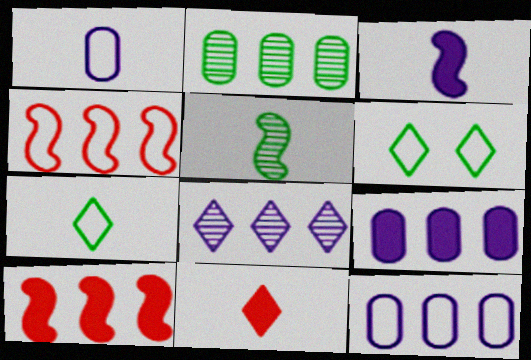[[1, 4, 6], 
[1, 5, 11], 
[6, 8, 11]]